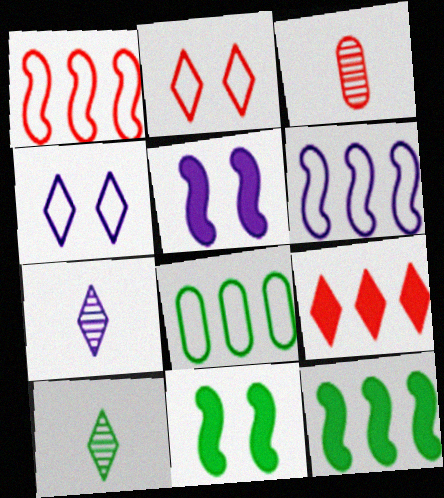[[3, 4, 12], 
[4, 9, 10], 
[8, 10, 11]]